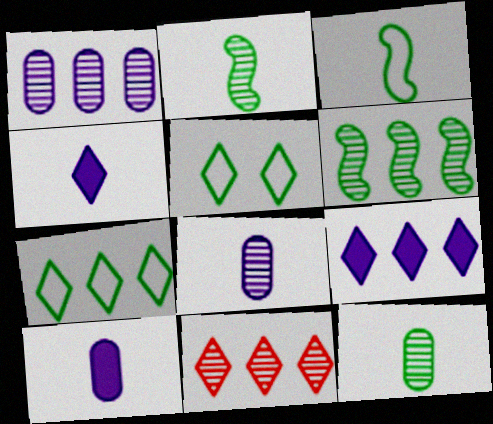[[1, 6, 11], 
[4, 5, 11], 
[7, 9, 11]]